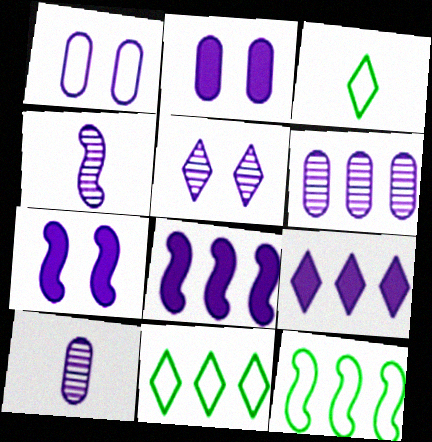[[1, 4, 9], 
[1, 5, 7], 
[4, 5, 6]]